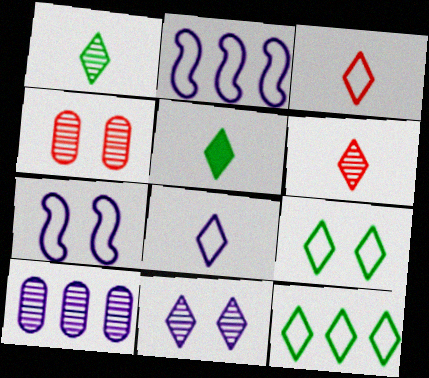[[2, 4, 5], 
[5, 6, 8]]